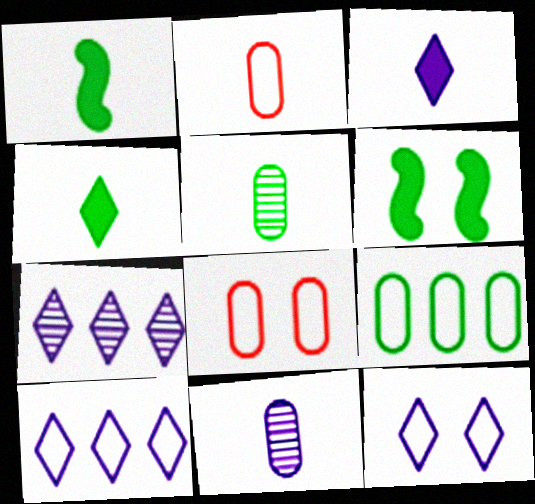[[1, 7, 8], 
[2, 6, 7], 
[3, 7, 12]]